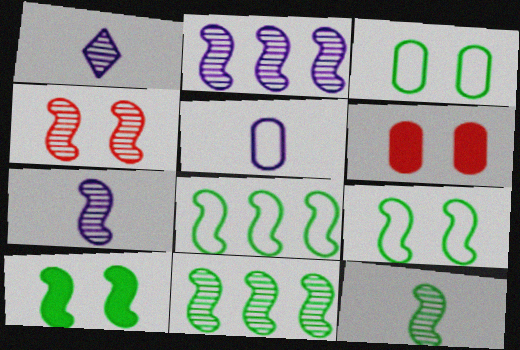[[1, 6, 8], 
[2, 4, 12], 
[4, 7, 11], 
[8, 10, 12]]